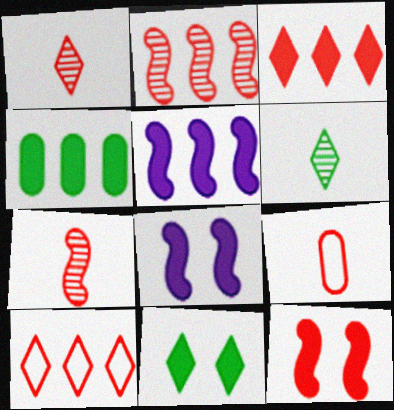[[3, 4, 5]]